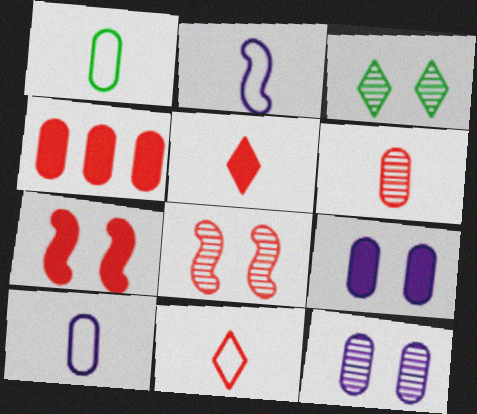[[1, 2, 11], 
[1, 4, 12], 
[2, 3, 4], 
[3, 8, 12], 
[4, 5, 7], 
[4, 8, 11]]